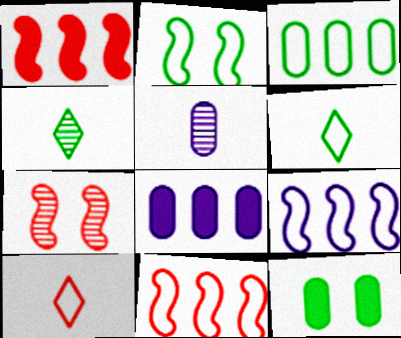[[2, 3, 6], 
[6, 7, 8]]